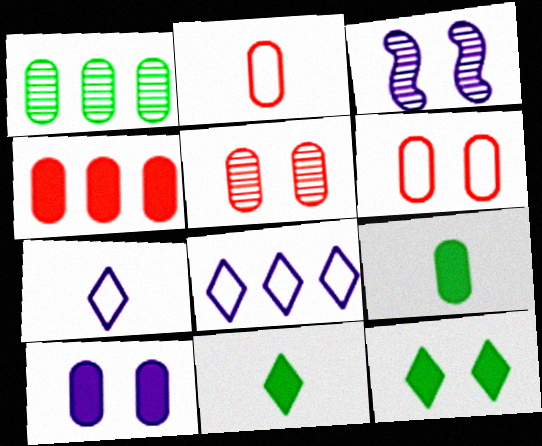[[1, 2, 10], 
[2, 4, 5], 
[3, 6, 12], 
[4, 9, 10]]